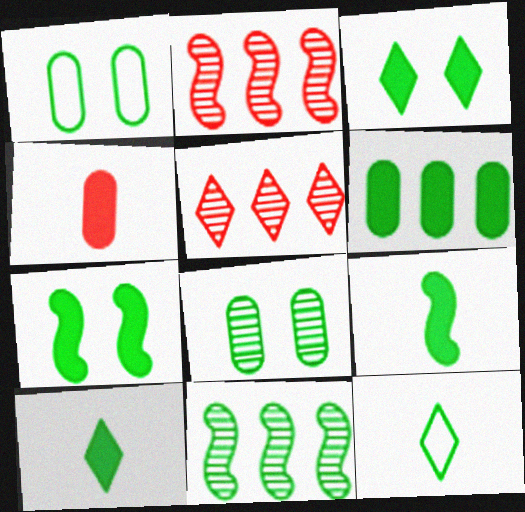[[1, 10, 11], 
[3, 6, 9], 
[6, 7, 10]]